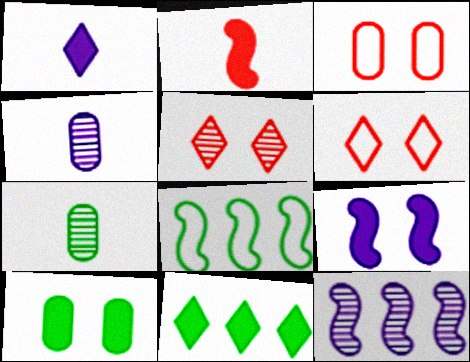[[5, 7, 12]]